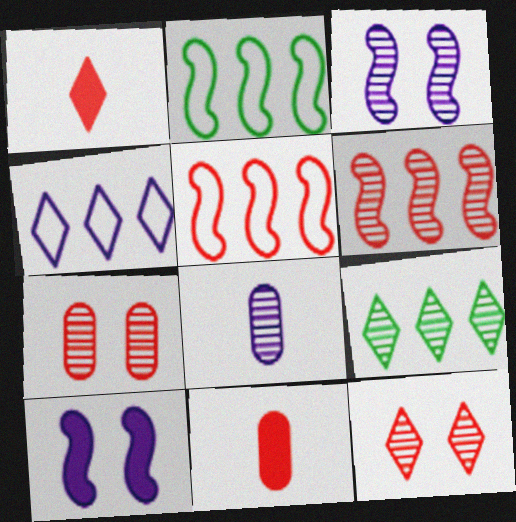[[1, 5, 7], 
[4, 8, 10], 
[5, 11, 12]]